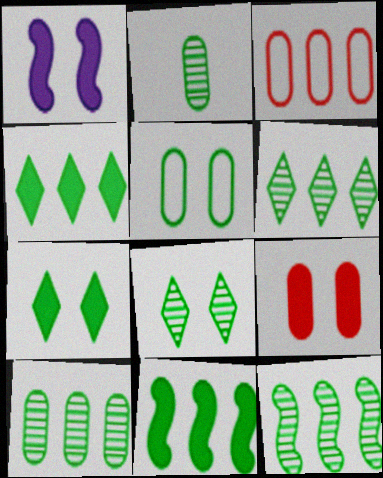[[1, 7, 9], 
[2, 8, 12], 
[6, 10, 12]]